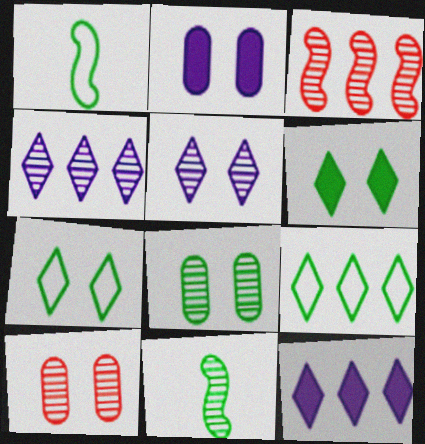[[1, 10, 12], 
[4, 10, 11]]